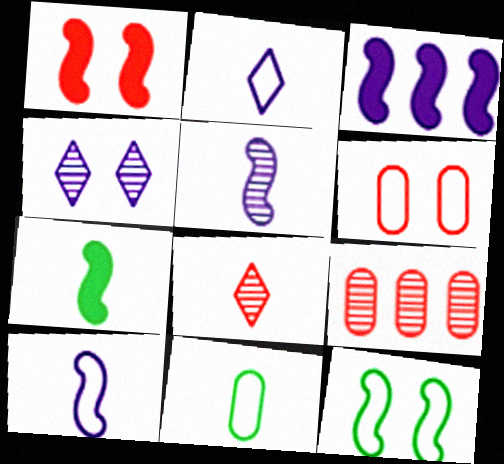[[1, 3, 7]]